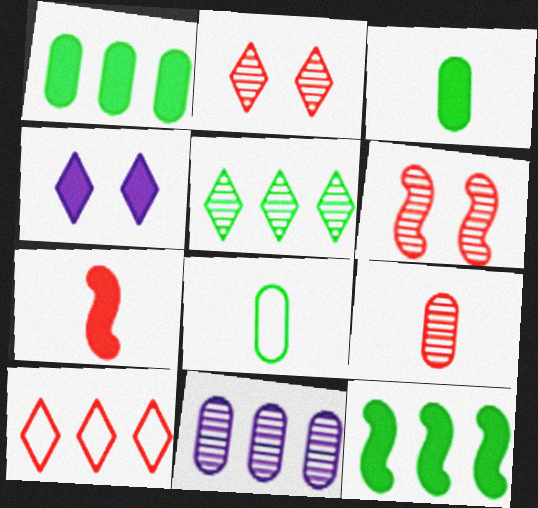[[1, 4, 7], 
[10, 11, 12]]